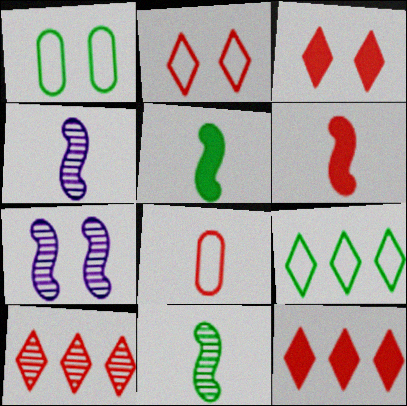[[1, 3, 7], 
[1, 4, 12]]